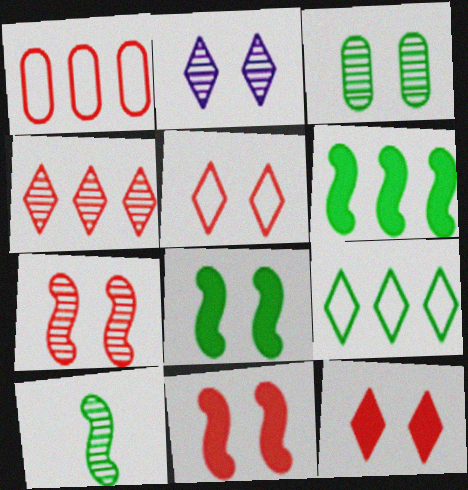[[2, 3, 7]]